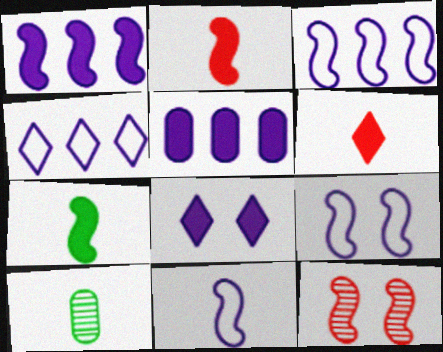[[3, 7, 12], 
[3, 9, 11], 
[6, 10, 11]]